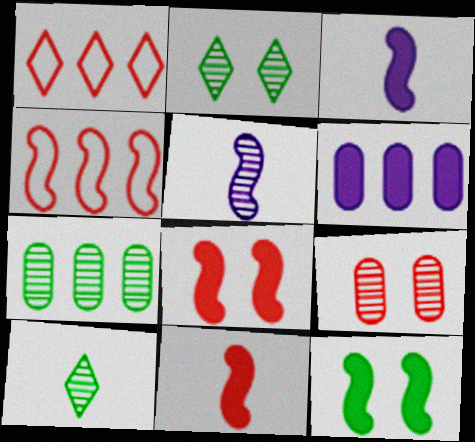[[1, 9, 11], 
[4, 5, 12]]